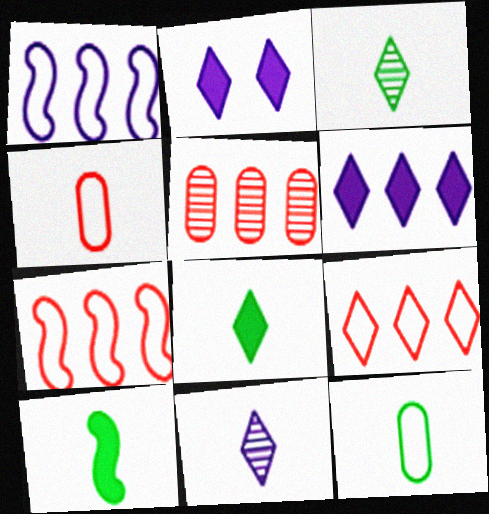[[2, 3, 9], 
[3, 10, 12], 
[4, 10, 11]]